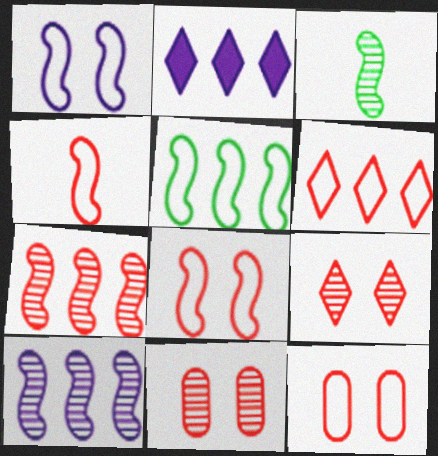[[1, 4, 5], 
[2, 3, 12], 
[4, 6, 12]]